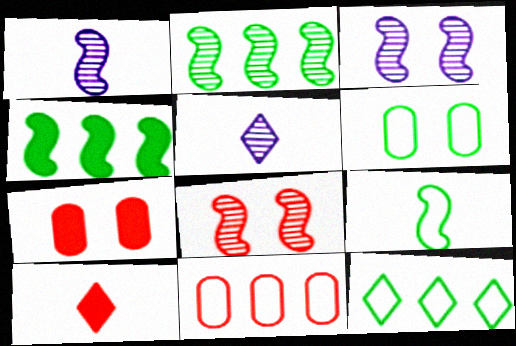[[1, 2, 8], 
[1, 7, 12], 
[6, 9, 12], 
[8, 10, 11]]